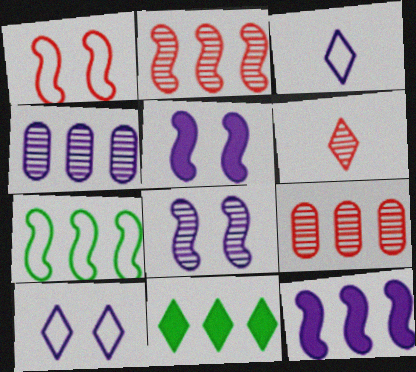[[2, 7, 12], 
[3, 4, 5], 
[6, 10, 11]]